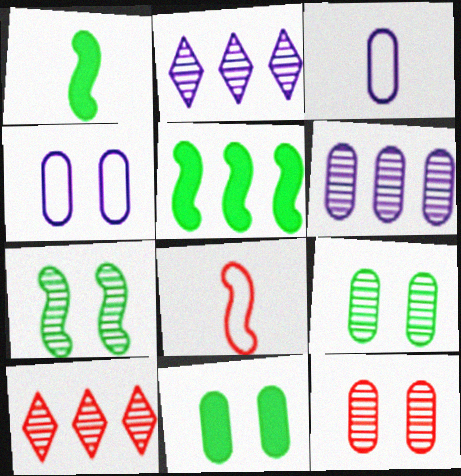[[1, 4, 10], 
[2, 8, 11], 
[4, 11, 12]]